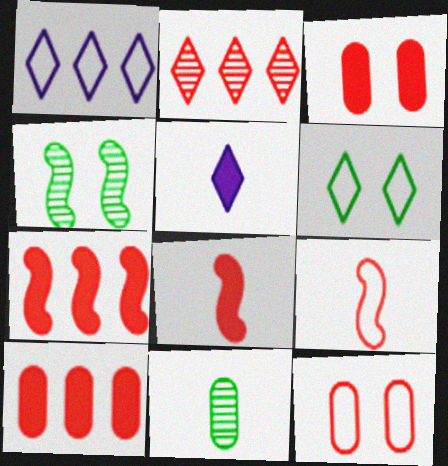[[2, 3, 9], 
[2, 5, 6], 
[2, 8, 12], 
[5, 9, 11]]